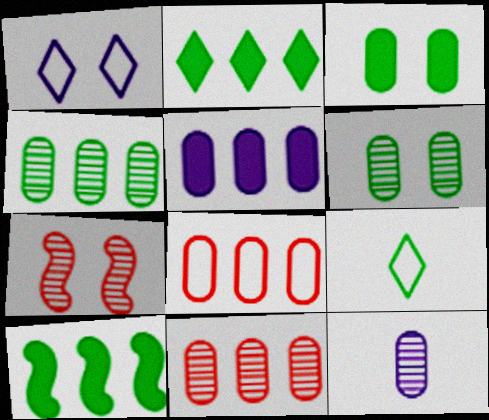[[1, 3, 7], 
[3, 8, 12], 
[4, 5, 8], 
[5, 7, 9], 
[6, 9, 10], 
[6, 11, 12]]